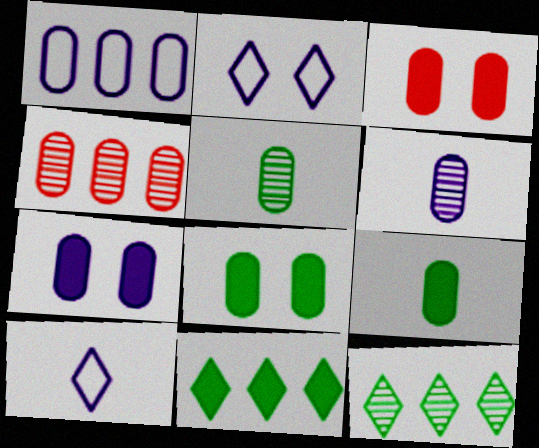[[1, 3, 5], 
[1, 6, 7], 
[3, 7, 8]]